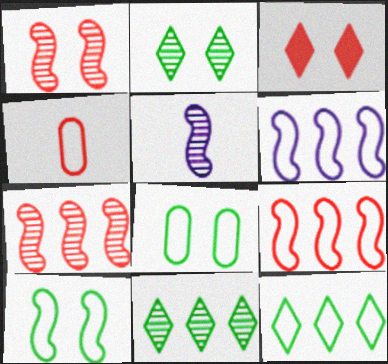[[3, 4, 7]]